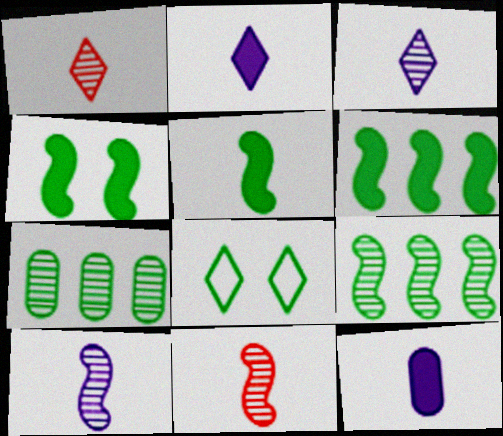[[4, 5, 6], 
[5, 7, 8]]